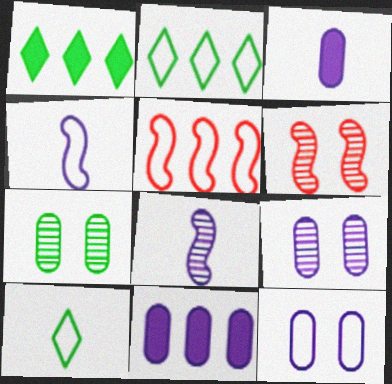[[2, 3, 6], 
[5, 10, 12], 
[6, 10, 11]]